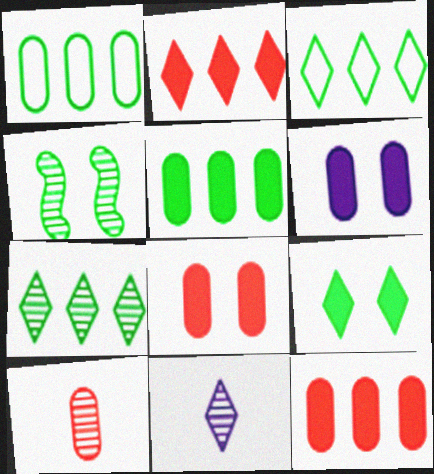[[1, 6, 10]]